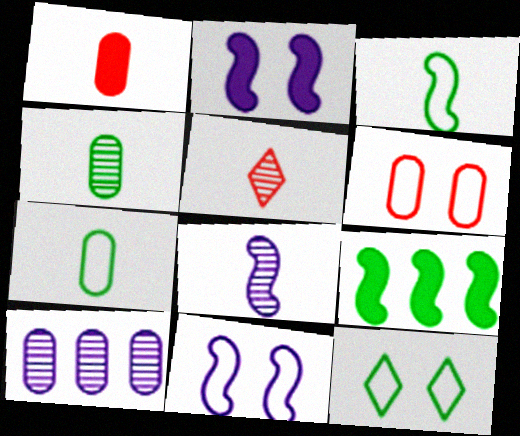[[4, 5, 8], 
[4, 9, 12], 
[6, 11, 12]]